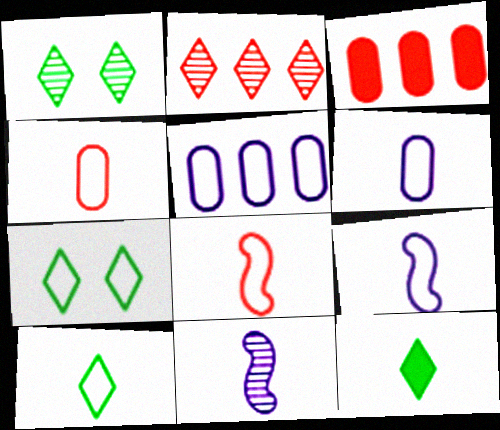[[1, 3, 9], 
[3, 7, 11], 
[4, 9, 10], 
[4, 11, 12], 
[5, 7, 8], 
[6, 8, 10]]